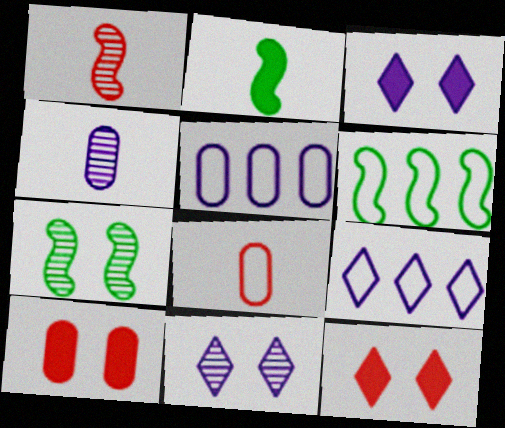[[2, 6, 7], 
[4, 6, 12]]